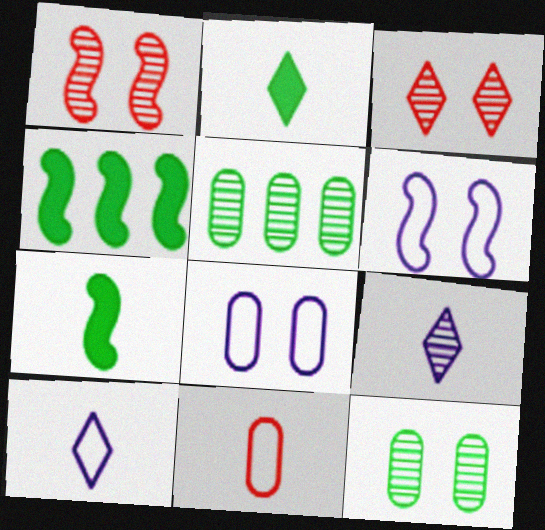[[1, 5, 9], 
[7, 9, 11]]